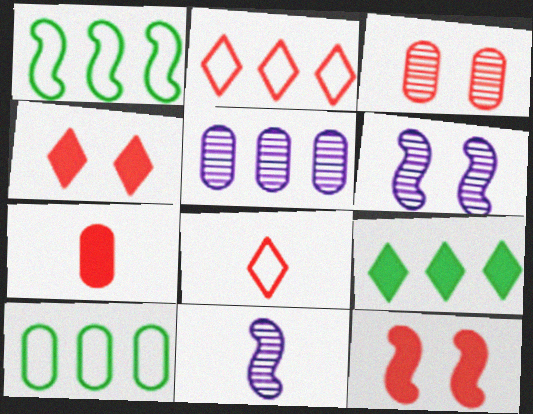[[1, 11, 12], 
[4, 10, 11]]